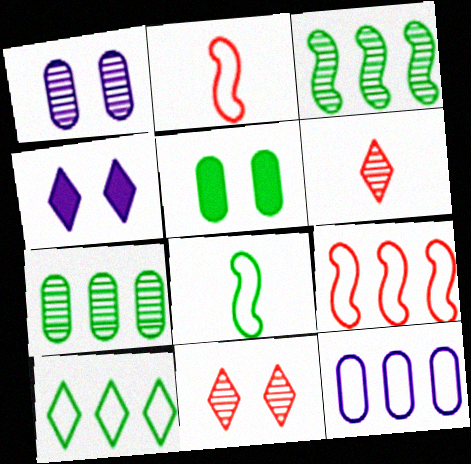[[1, 3, 6], 
[2, 4, 7], 
[4, 6, 10], 
[9, 10, 12]]